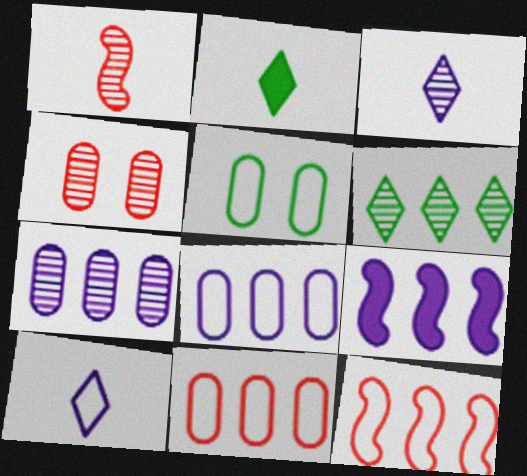[[5, 10, 12], 
[6, 9, 11]]